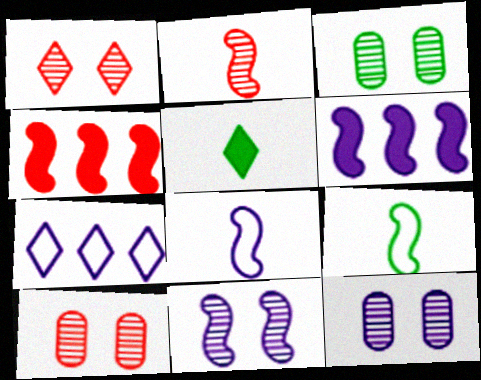[[1, 3, 11], 
[1, 5, 7], 
[3, 10, 12], 
[4, 9, 11], 
[6, 8, 11]]